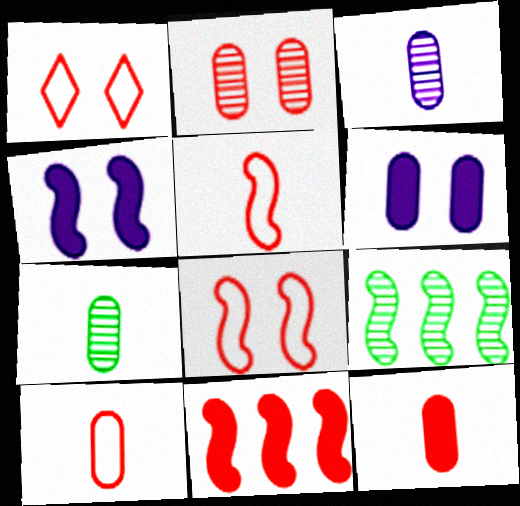[[4, 5, 9]]